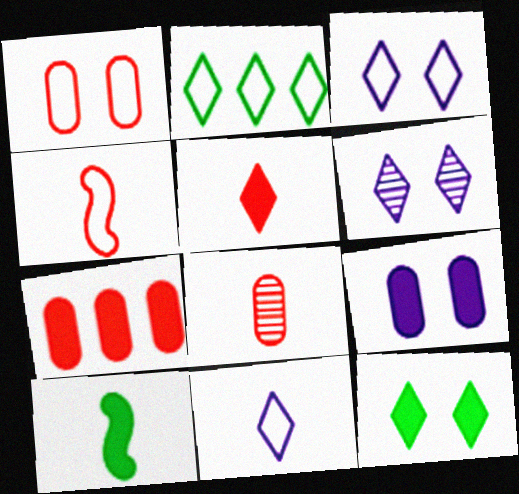[[1, 7, 8], 
[2, 5, 6], 
[4, 5, 8], 
[8, 10, 11]]